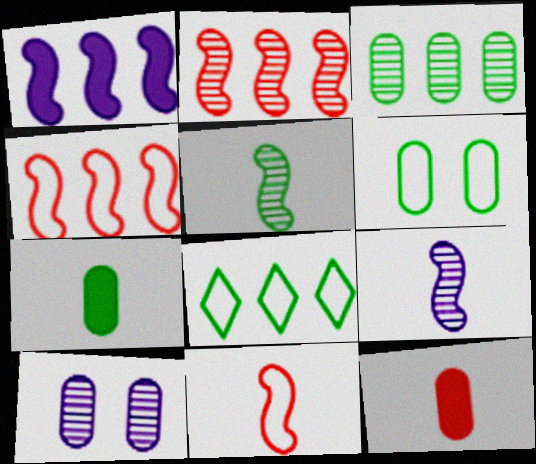[[3, 6, 7]]